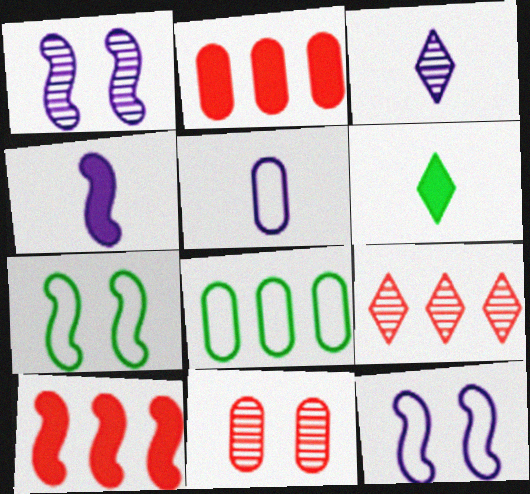[[2, 3, 7], 
[3, 4, 5]]